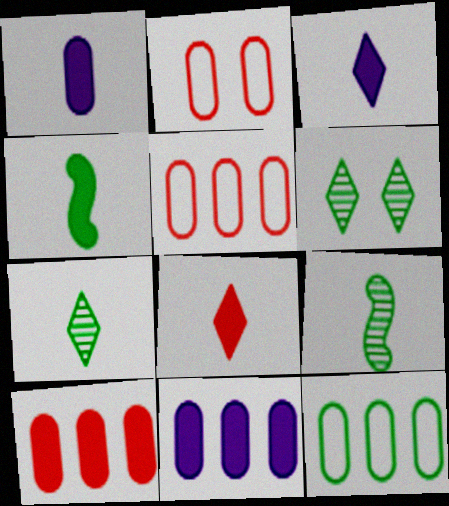[[1, 4, 8], 
[4, 6, 12]]